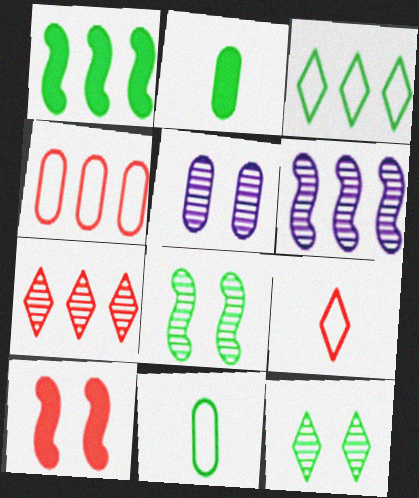[[1, 5, 9], 
[1, 11, 12], 
[2, 3, 8], 
[2, 4, 5]]